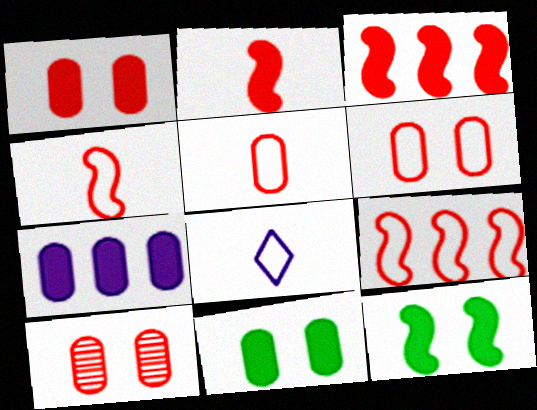[[1, 6, 10]]